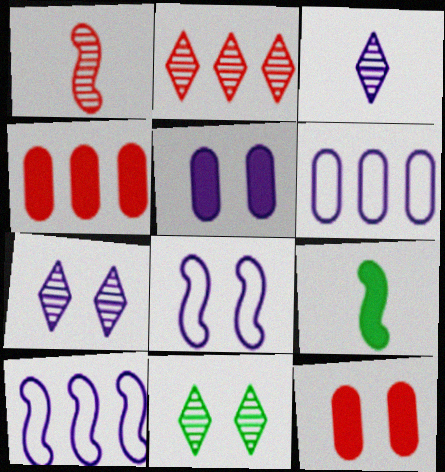[[2, 3, 11], 
[3, 5, 10], 
[5, 7, 8], 
[8, 11, 12]]